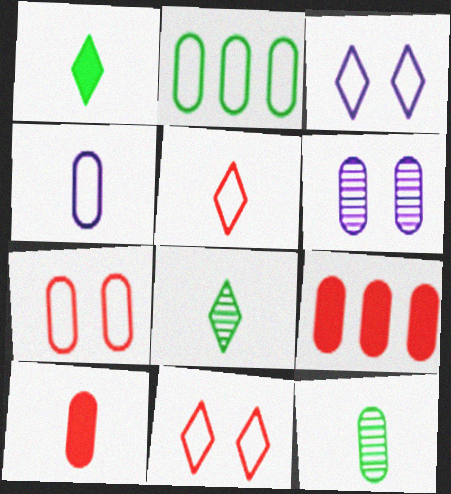[[2, 4, 7], 
[2, 6, 10], 
[4, 10, 12]]